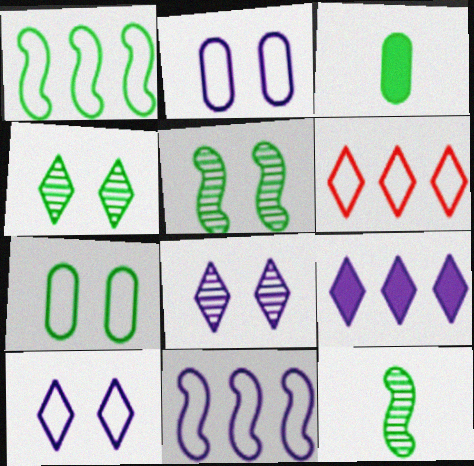[[1, 3, 4]]